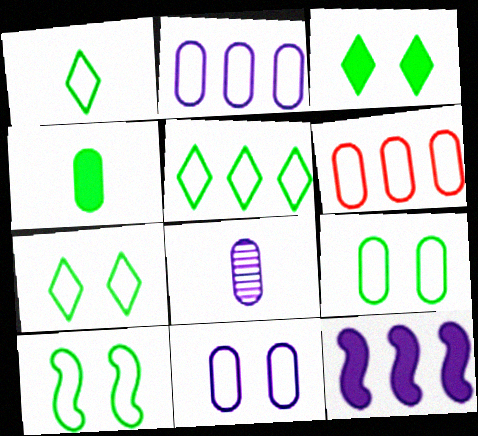[[1, 5, 7], 
[7, 9, 10]]